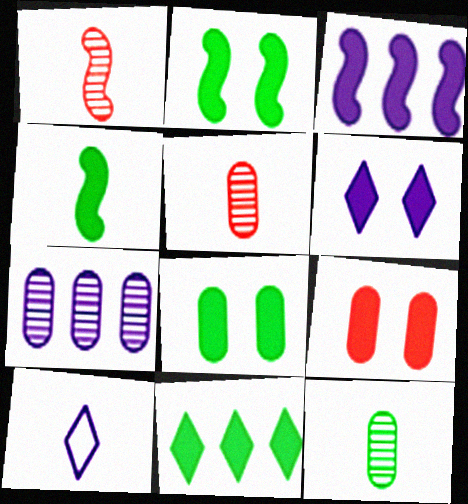[[2, 6, 9], 
[4, 5, 10], 
[4, 8, 11]]